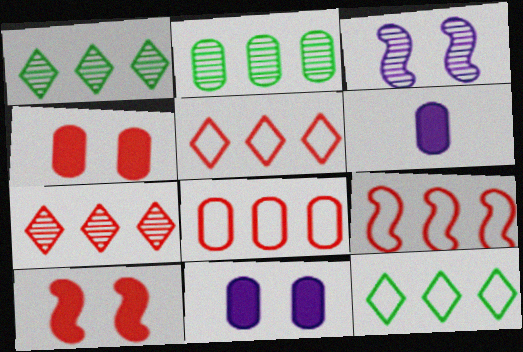[[5, 8, 9]]